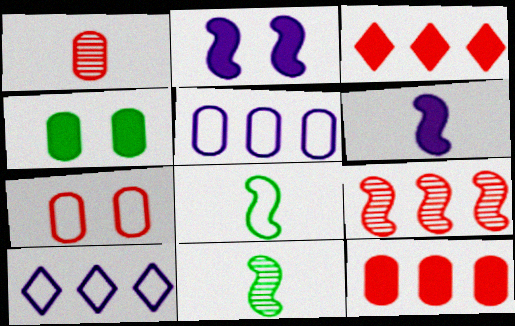[[1, 4, 5], 
[1, 7, 12], 
[2, 8, 9], 
[3, 4, 6], 
[7, 8, 10]]